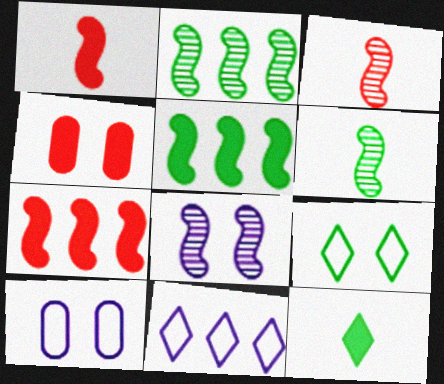[[2, 3, 8], 
[4, 6, 11], 
[4, 8, 9]]